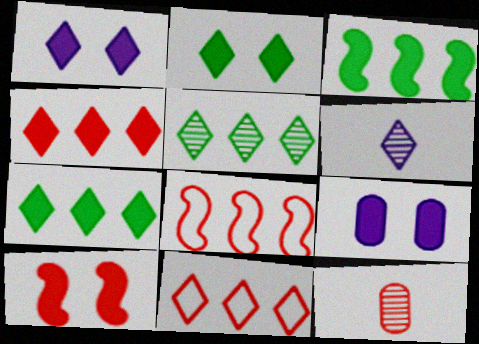[[2, 6, 11], 
[2, 9, 10], 
[10, 11, 12]]